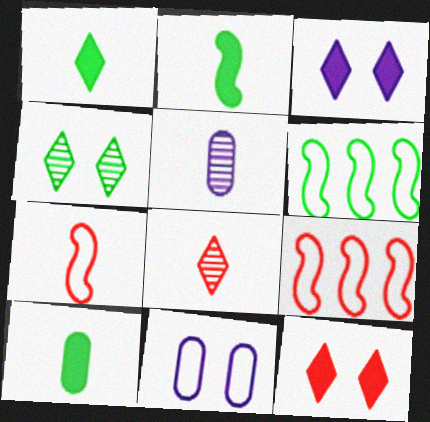[[1, 2, 10], 
[1, 5, 7], 
[4, 6, 10], 
[5, 6, 12]]